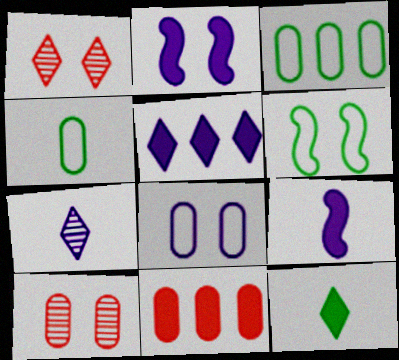[[1, 3, 9], 
[2, 11, 12], 
[6, 7, 11]]